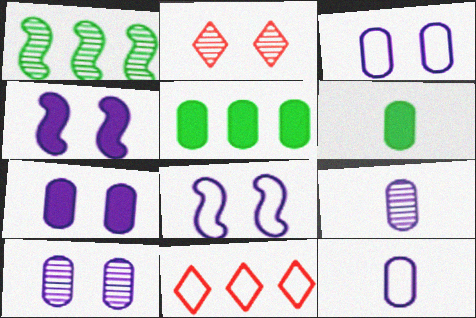[[1, 2, 9], 
[3, 7, 10]]